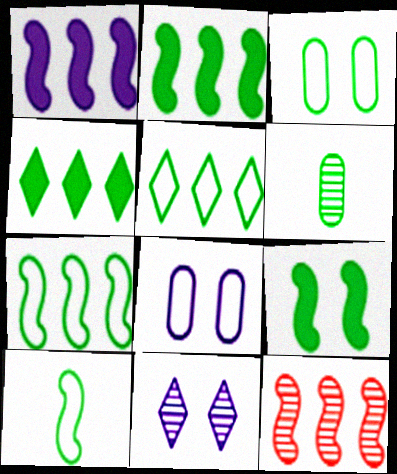[[1, 7, 12], 
[3, 5, 10], 
[5, 6, 9], 
[6, 11, 12]]